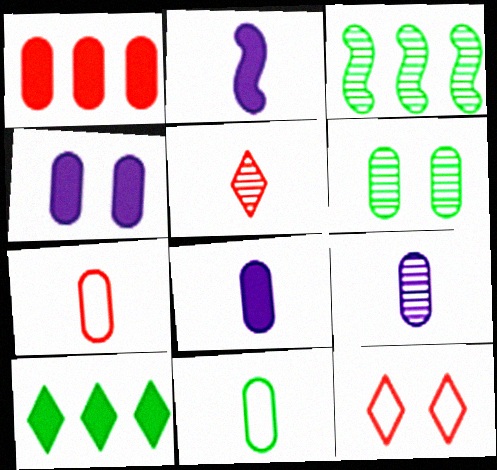[[2, 5, 11], 
[3, 8, 12]]